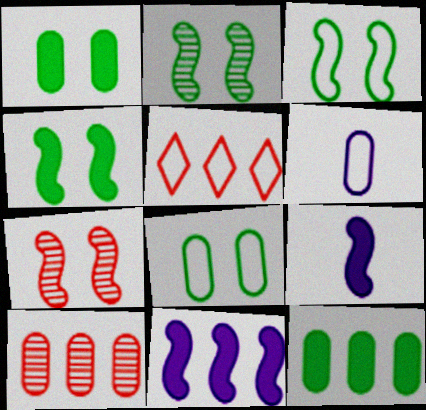[[1, 6, 10], 
[2, 3, 4], 
[3, 5, 6]]